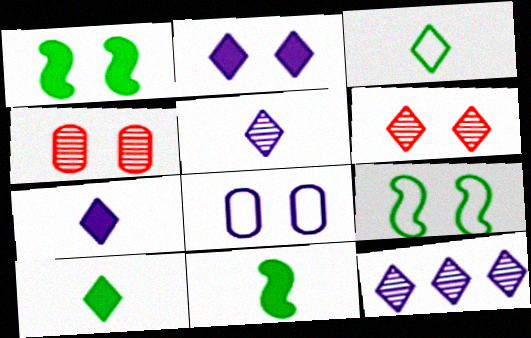[[1, 6, 8], 
[2, 4, 9]]